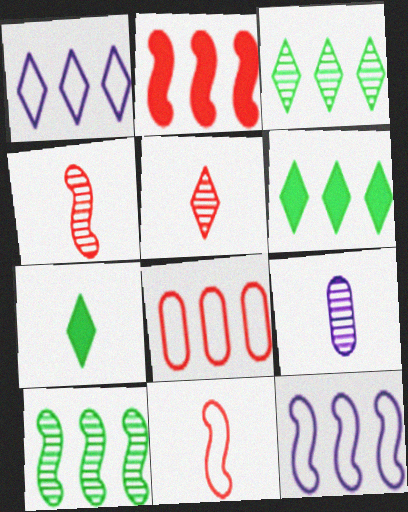[[2, 10, 12], 
[7, 9, 11]]